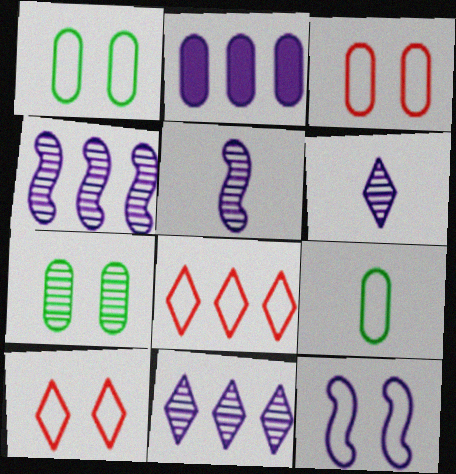[[1, 10, 12], 
[2, 6, 12], 
[8, 9, 12]]